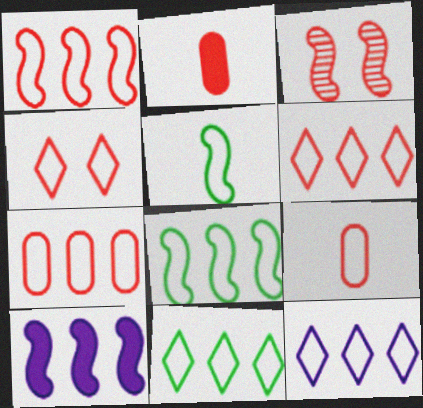[[1, 4, 9], 
[1, 6, 7], 
[2, 3, 6], 
[3, 5, 10], 
[6, 11, 12], 
[7, 8, 12]]